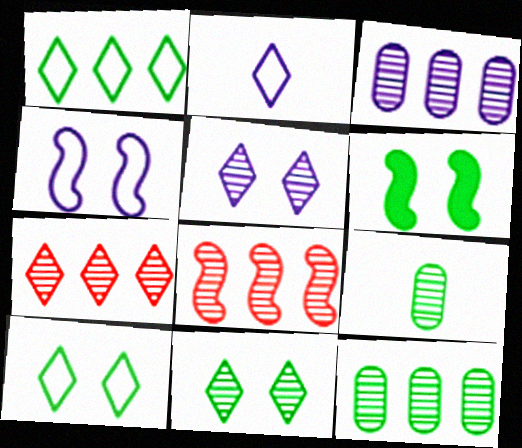[[1, 6, 9], 
[5, 8, 9]]